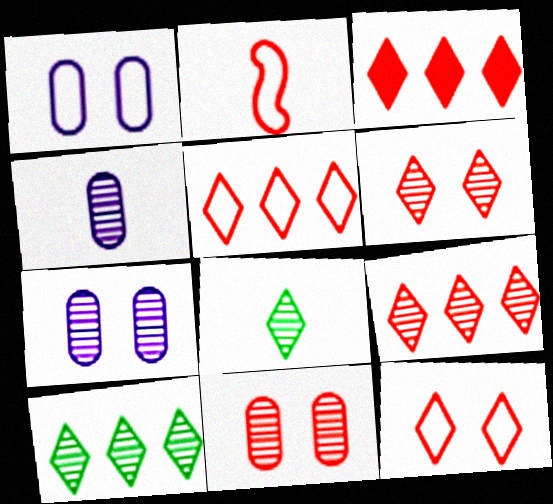[[2, 3, 11], 
[3, 5, 9]]